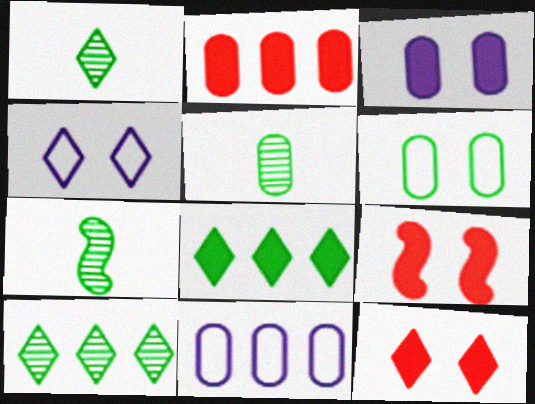[[1, 5, 7], 
[1, 9, 11], 
[2, 4, 7], 
[6, 7, 8], 
[7, 11, 12]]